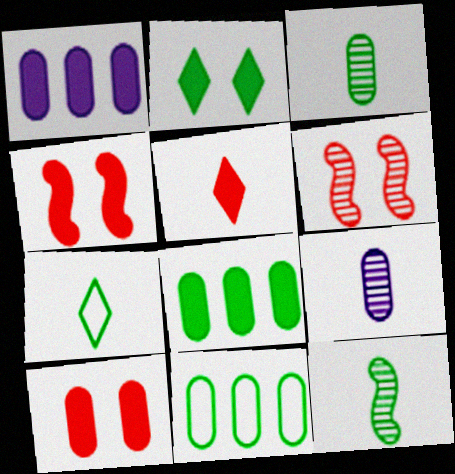[[1, 6, 7], 
[2, 11, 12], 
[9, 10, 11]]